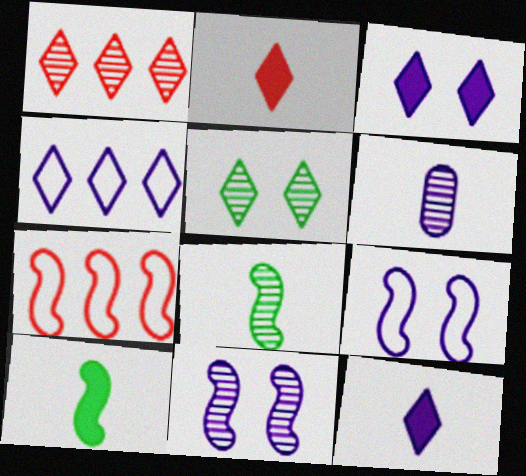[[2, 4, 5], 
[7, 10, 11]]